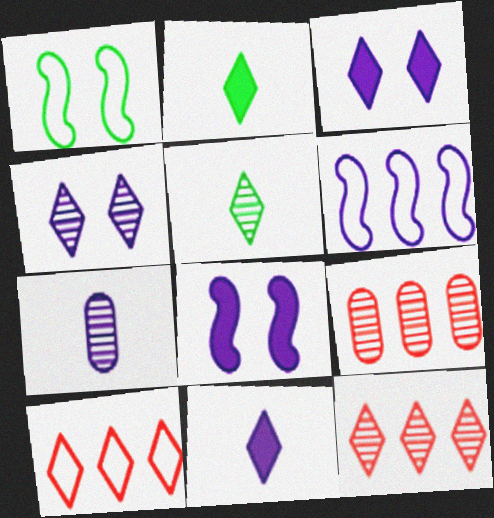[[1, 9, 11], 
[2, 4, 10], 
[3, 5, 10], 
[3, 6, 7], 
[4, 5, 12]]